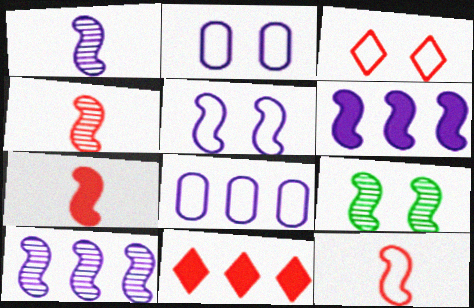[[1, 5, 6], 
[4, 7, 12], 
[4, 9, 10], 
[6, 9, 12]]